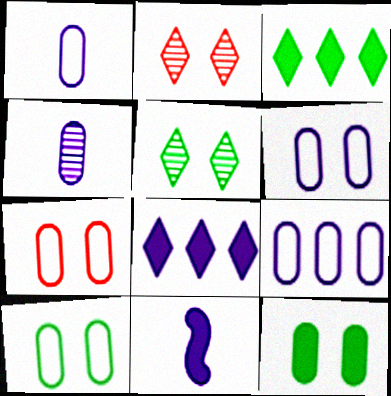[[1, 6, 9], 
[6, 7, 10]]